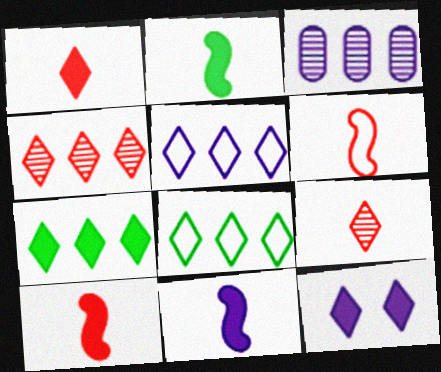[[1, 7, 12], 
[2, 10, 11], 
[4, 5, 7], 
[8, 9, 12]]